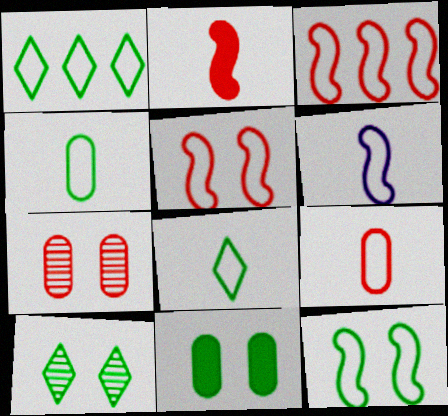[[1, 4, 12], 
[3, 6, 12], 
[6, 8, 9], 
[10, 11, 12]]